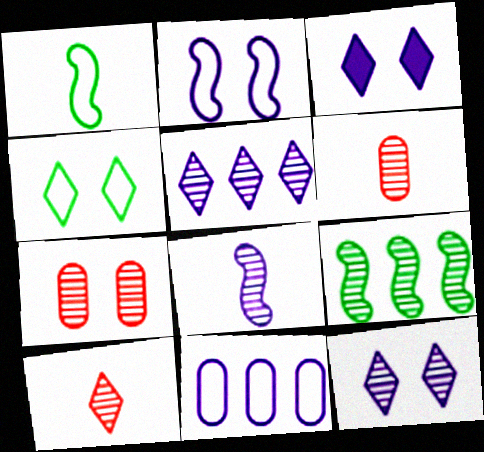[[3, 8, 11], 
[6, 9, 12]]